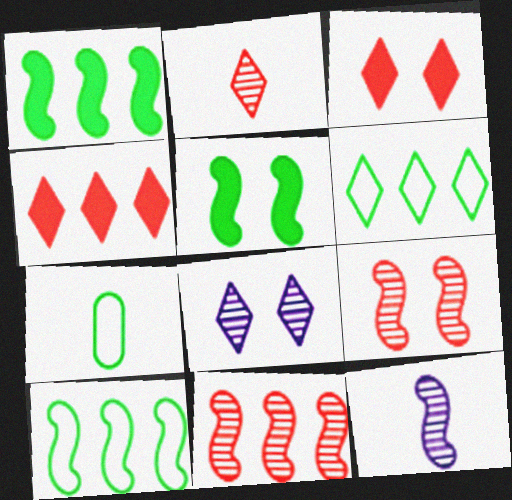[]